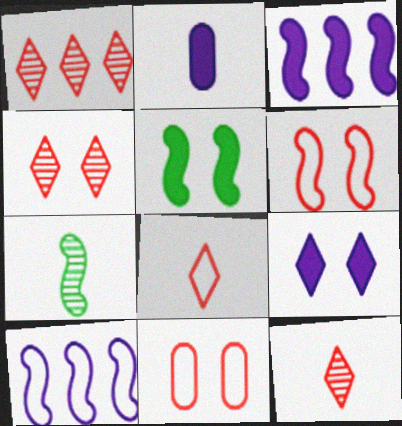[[1, 4, 12], 
[2, 3, 9], 
[2, 7, 8], 
[3, 6, 7]]